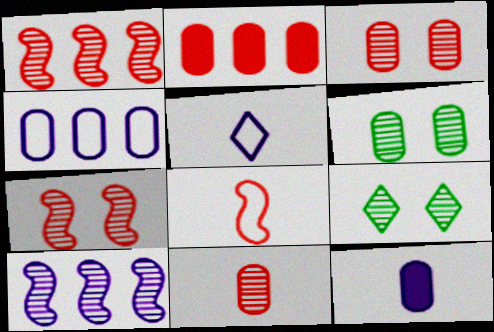[[9, 10, 11]]